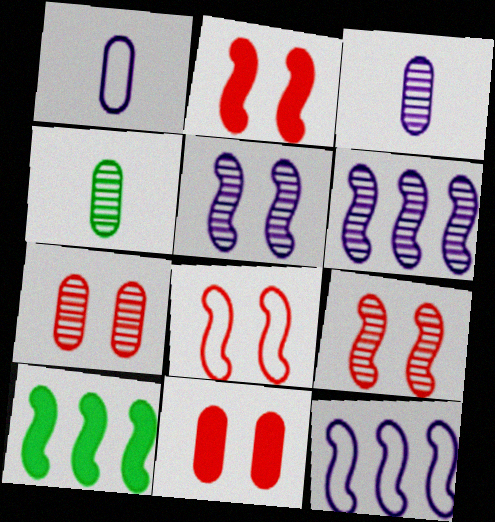[[2, 8, 9]]